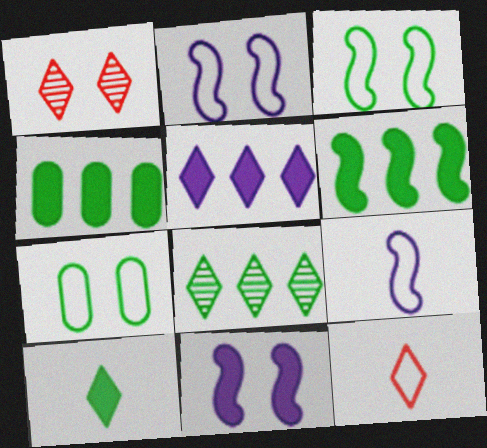[[1, 4, 9], 
[1, 7, 11]]